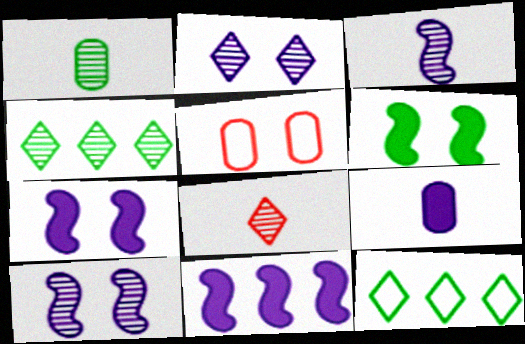[[1, 3, 8], 
[1, 6, 12], 
[2, 4, 8], 
[2, 5, 6]]